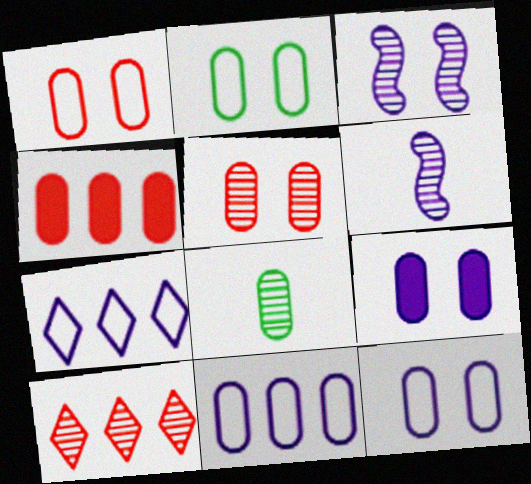[[1, 2, 12], 
[2, 5, 9], 
[3, 8, 10], 
[4, 8, 12], 
[6, 7, 9]]